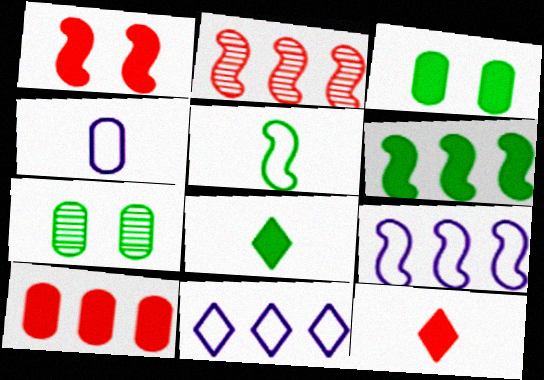[[1, 10, 12], 
[2, 6, 9], 
[3, 6, 8], 
[4, 7, 10], 
[7, 9, 12]]